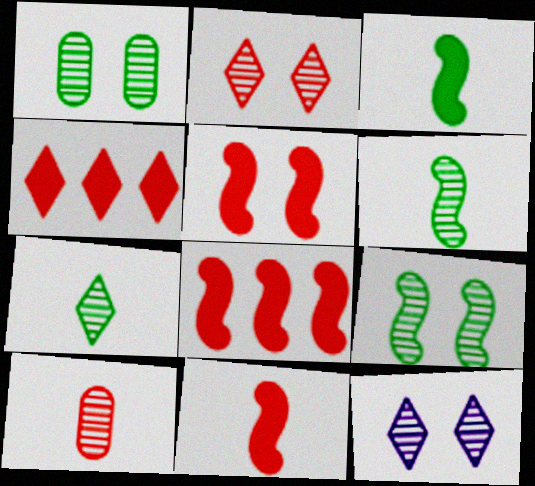[[5, 8, 11]]